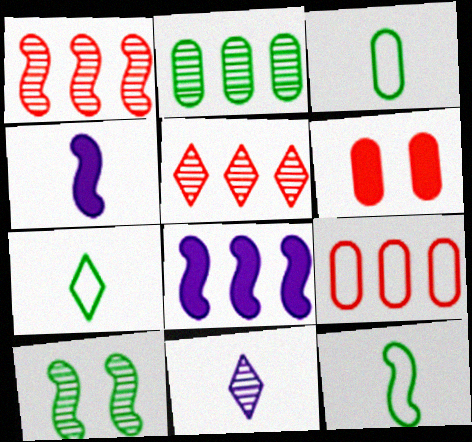[[3, 7, 12]]